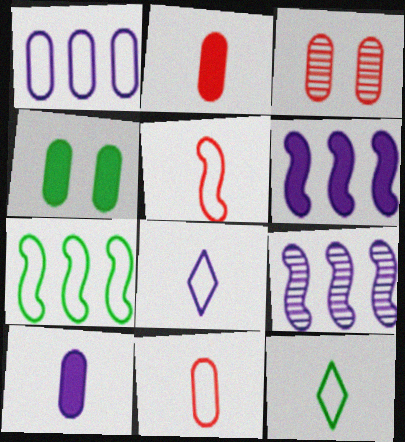[[3, 6, 12]]